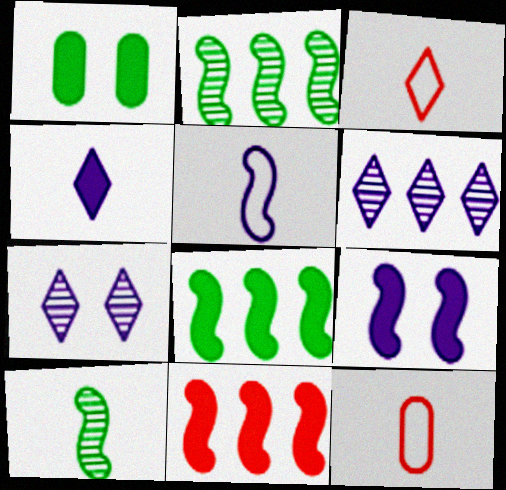[[1, 4, 11], 
[4, 10, 12], 
[7, 8, 12]]